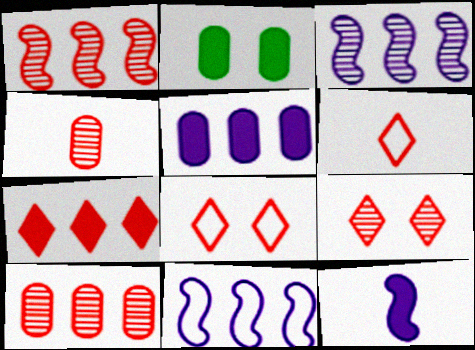[[1, 4, 9], 
[2, 3, 6], 
[2, 7, 12], 
[6, 7, 9]]